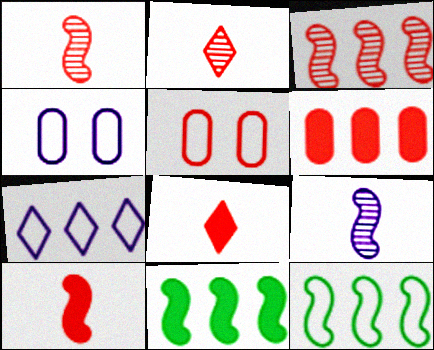[[2, 4, 11], 
[3, 5, 8]]